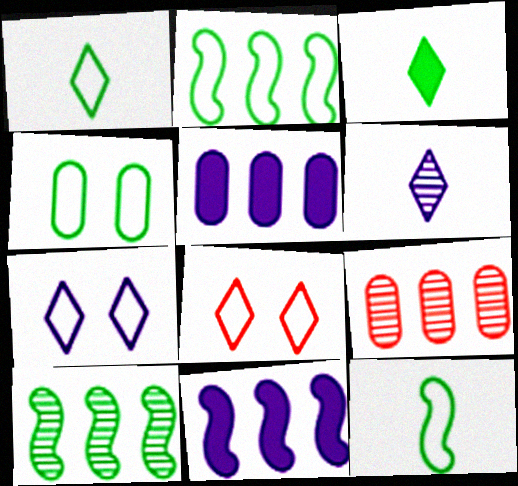[[1, 2, 4], 
[3, 4, 10]]